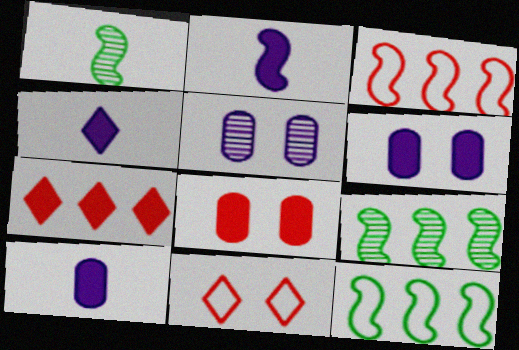[[2, 4, 10], 
[9, 10, 11]]